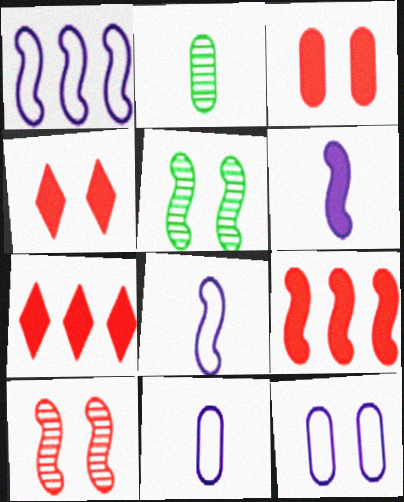[[1, 2, 4], 
[4, 5, 12], 
[5, 7, 11], 
[5, 8, 9]]